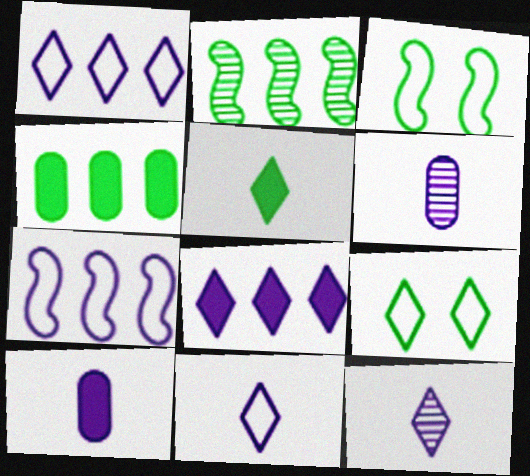[]